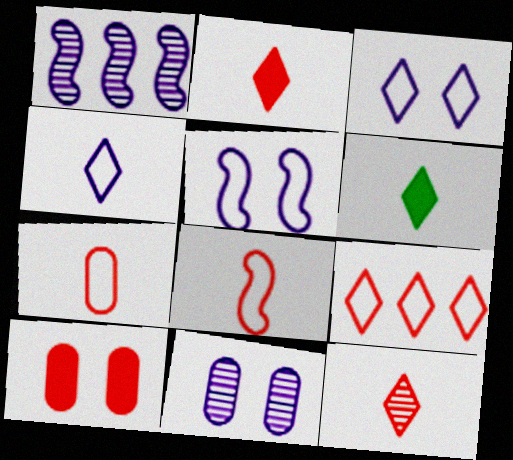[[4, 6, 12]]